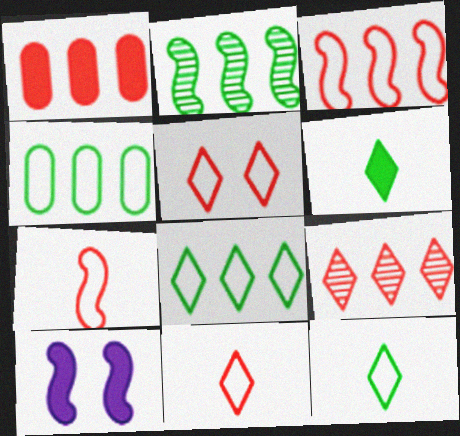[[1, 3, 9], 
[1, 6, 10], 
[2, 7, 10]]